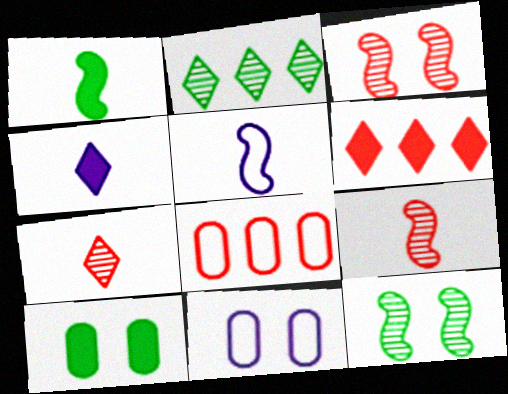[[1, 5, 9], 
[4, 8, 12]]